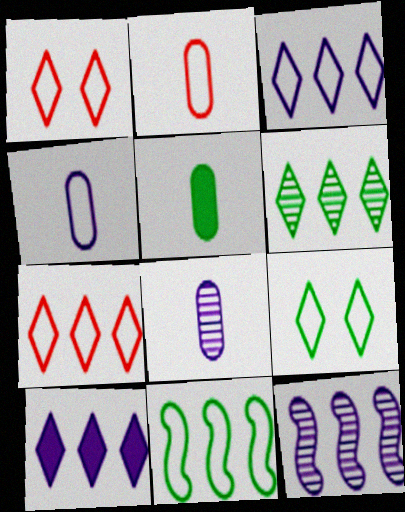[[1, 4, 11], 
[1, 5, 12], 
[2, 5, 8], 
[6, 7, 10]]